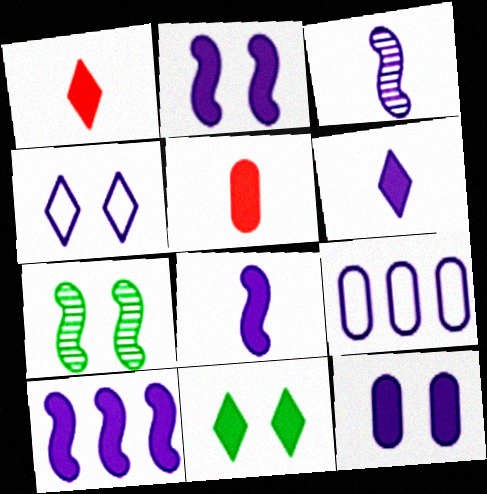[[1, 7, 9], 
[2, 8, 10], 
[5, 10, 11], 
[6, 10, 12]]